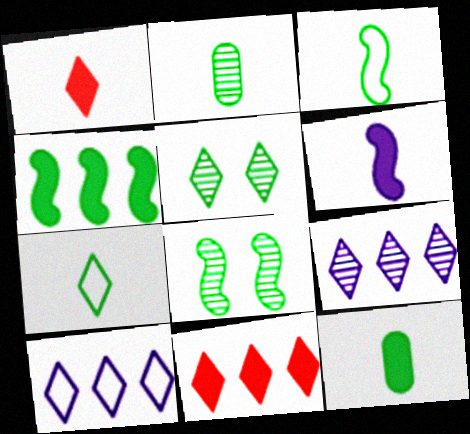[[1, 5, 10], 
[1, 6, 12], 
[3, 4, 8]]